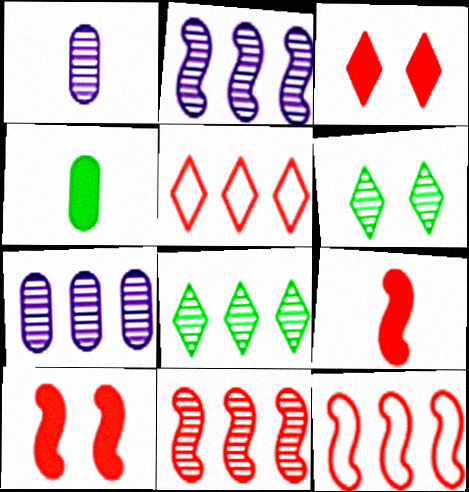[[1, 6, 11], 
[7, 8, 11]]